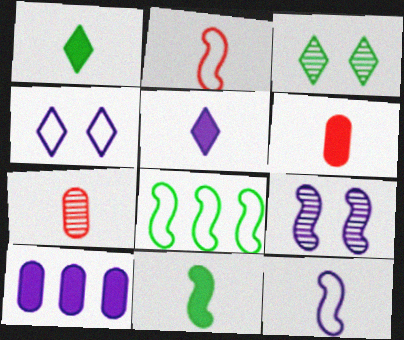[[1, 7, 12], 
[2, 3, 10], 
[5, 6, 11]]